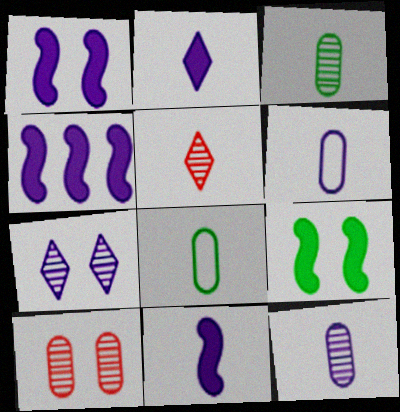[[1, 4, 11], 
[4, 6, 7], 
[5, 8, 11]]